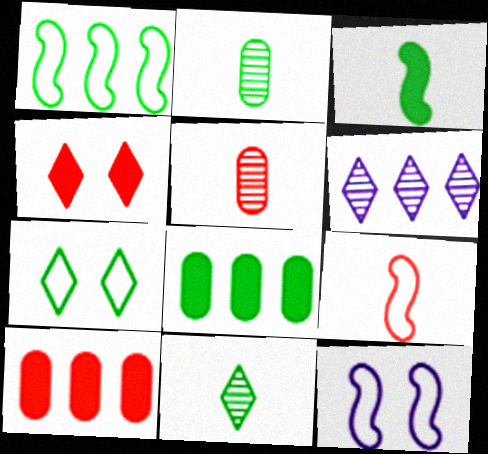[[1, 6, 10], 
[1, 9, 12], 
[10, 11, 12]]